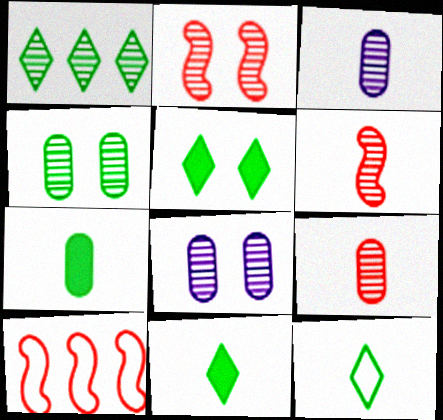[[1, 2, 3], 
[1, 5, 12], 
[1, 6, 8], 
[3, 5, 10], 
[8, 10, 11]]